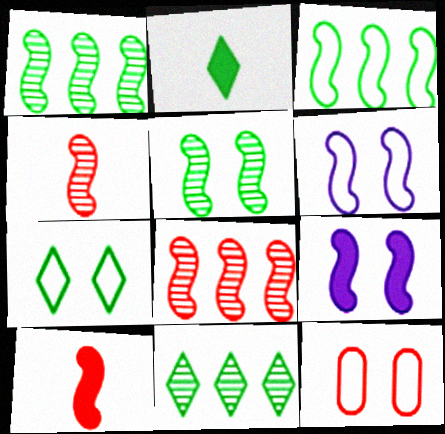[[1, 6, 10], 
[2, 7, 11], 
[3, 4, 9], 
[6, 7, 12]]